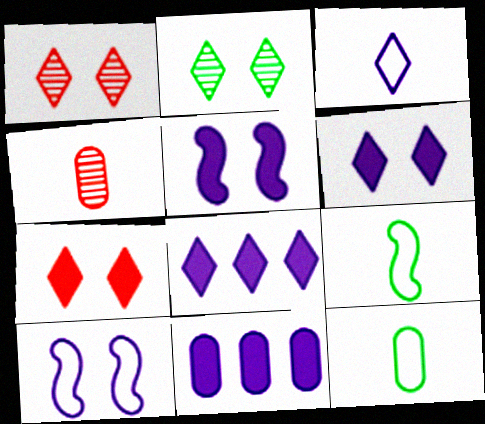[[1, 9, 11]]